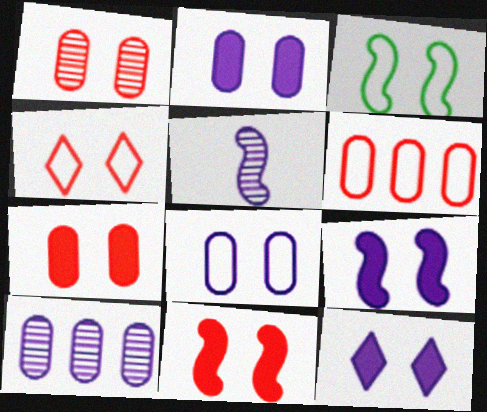[[1, 3, 12], 
[1, 4, 11], 
[2, 9, 12], 
[3, 4, 8]]